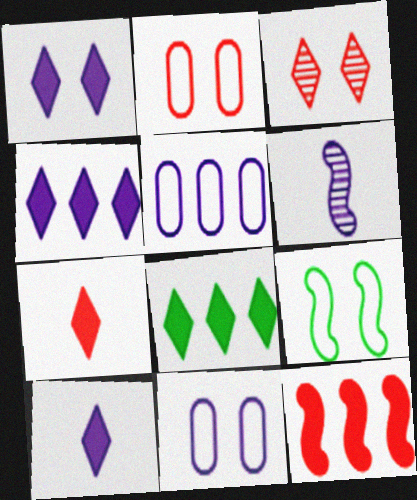[[1, 4, 10], 
[1, 5, 6], 
[1, 7, 8], 
[2, 6, 8], 
[4, 6, 11], 
[6, 9, 12]]